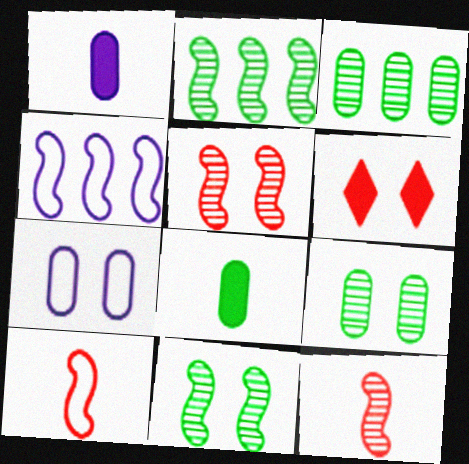[[6, 7, 11]]